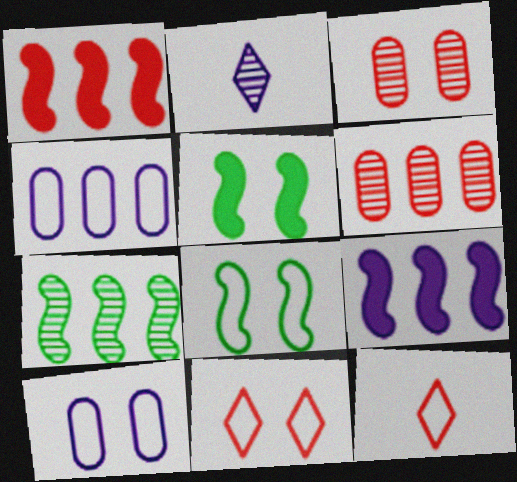[[1, 3, 12], 
[2, 3, 7], 
[2, 9, 10], 
[4, 8, 12], 
[8, 10, 11]]